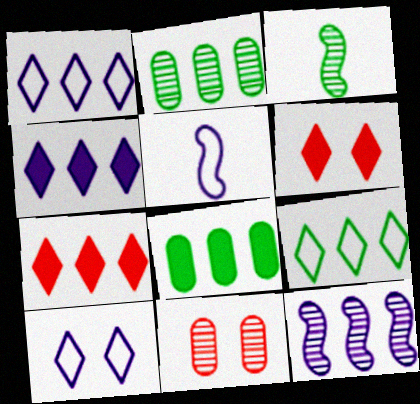[[2, 5, 6]]